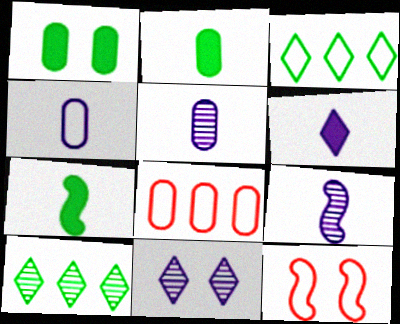[[1, 5, 8], 
[1, 11, 12], 
[3, 4, 12], 
[4, 6, 9], 
[7, 8, 11]]